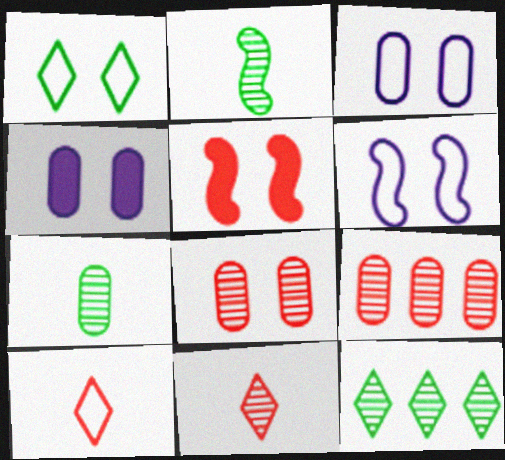[[5, 9, 10]]